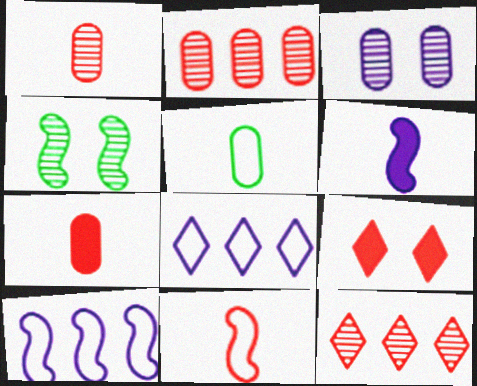[[2, 9, 11], 
[3, 6, 8], 
[4, 7, 8]]